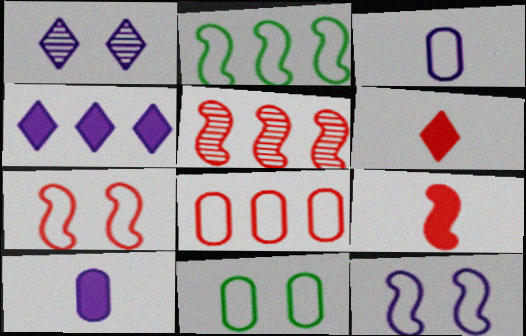[[3, 8, 11], 
[5, 7, 9]]